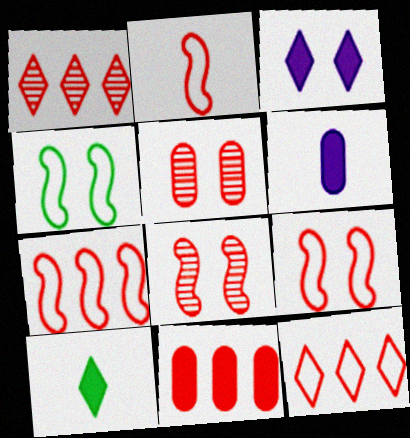[[1, 4, 6], 
[1, 7, 11], 
[2, 7, 9], 
[3, 4, 5]]